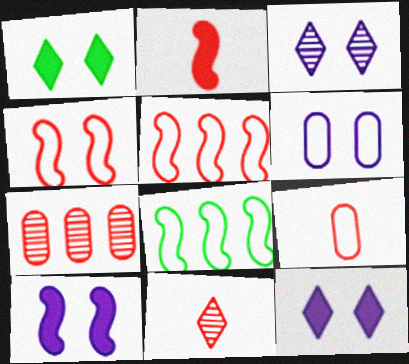[[2, 9, 11], 
[3, 6, 10]]